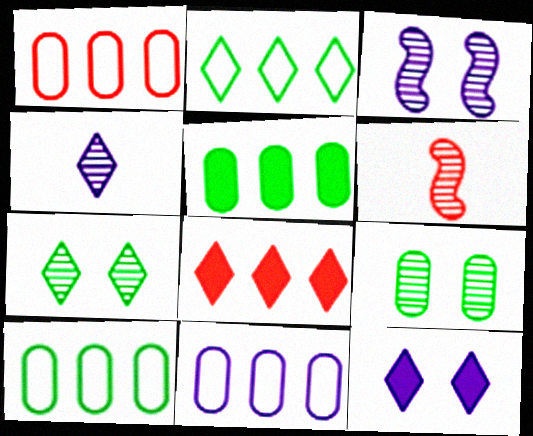[[1, 10, 11], 
[6, 10, 12]]